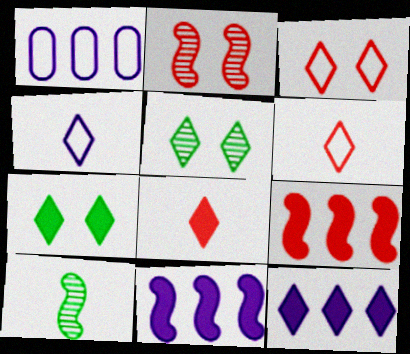[[5, 6, 12], 
[7, 8, 12]]